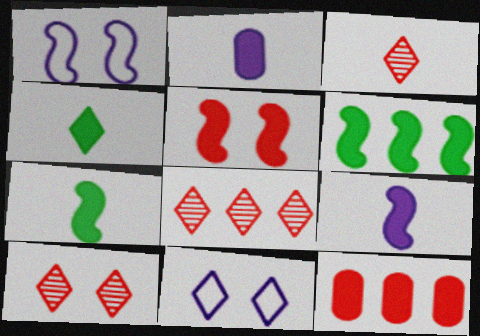[[3, 8, 10], 
[4, 8, 11], 
[5, 6, 9]]